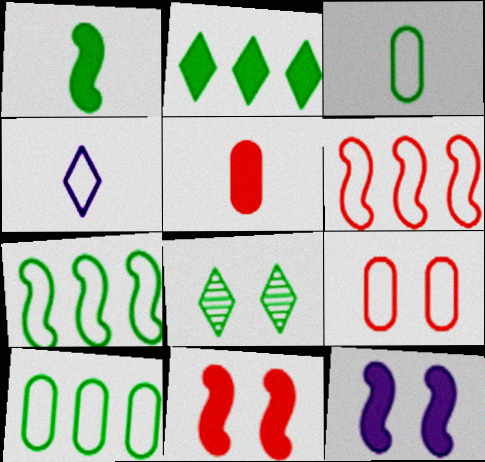[[1, 8, 10], 
[2, 5, 12], 
[4, 7, 9], 
[8, 9, 12]]